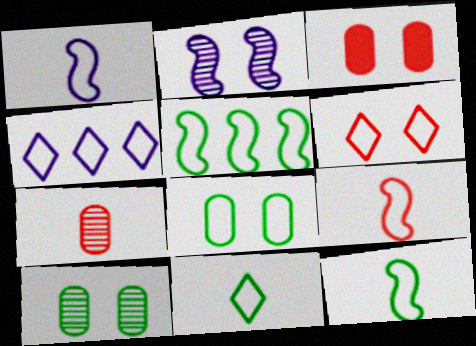[[1, 9, 12], 
[4, 6, 11], 
[4, 8, 9], 
[5, 8, 11]]